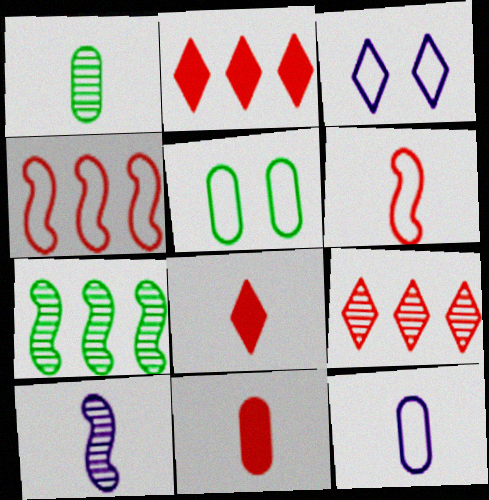[[1, 11, 12], 
[2, 5, 10], 
[3, 7, 11]]